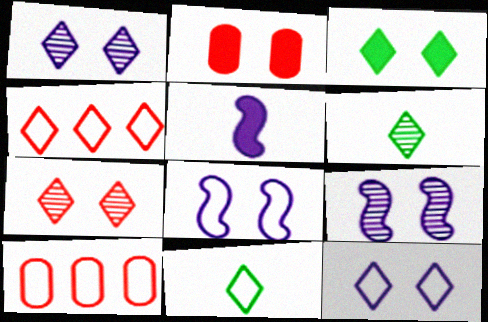[[3, 7, 12], 
[4, 11, 12], 
[8, 10, 11]]